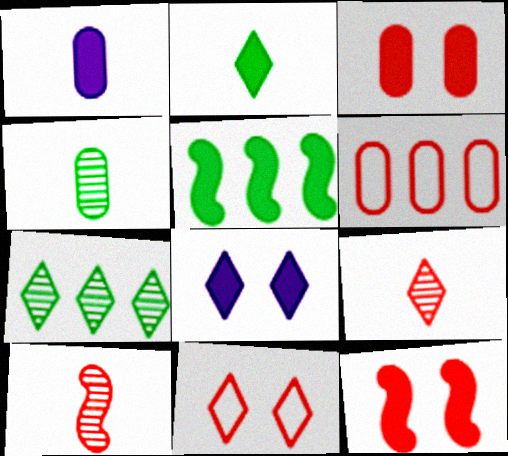[[6, 9, 12]]